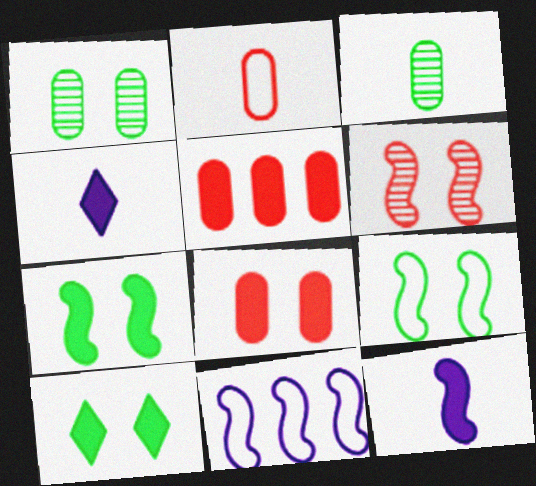[[1, 9, 10], 
[4, 5, 7], 
[5, 10, 12]]